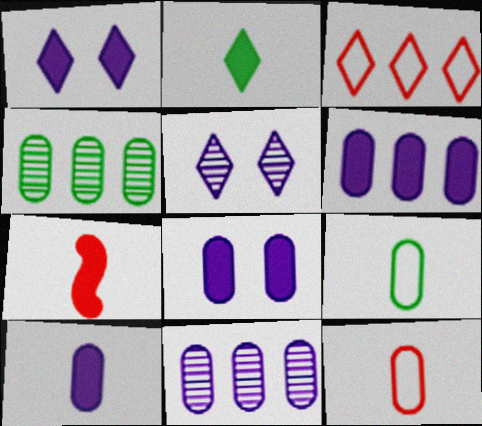[[2, 3, 5], 
[2, 7, 10], 
[4, 8, 12], 
[6, 8, 10]]